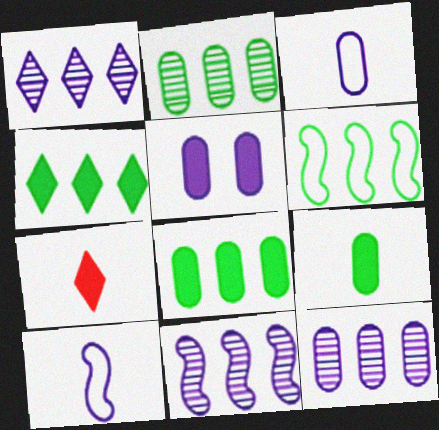[[1, 5, 10], 
[1, 11, 12], 
[2, 4, 6], 
[3, 5, 12]]